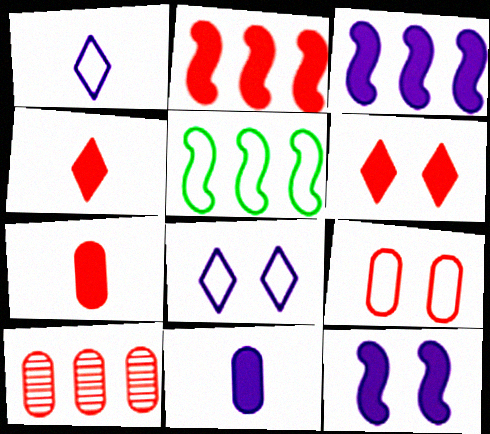[[1, 5, 9], 
[2, 6, 7], 
[7, 9, 10]]